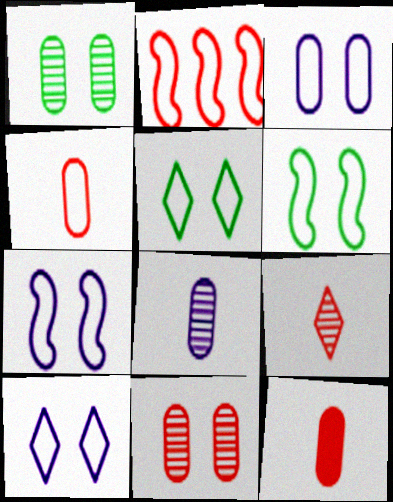[[3, 7, 10]]